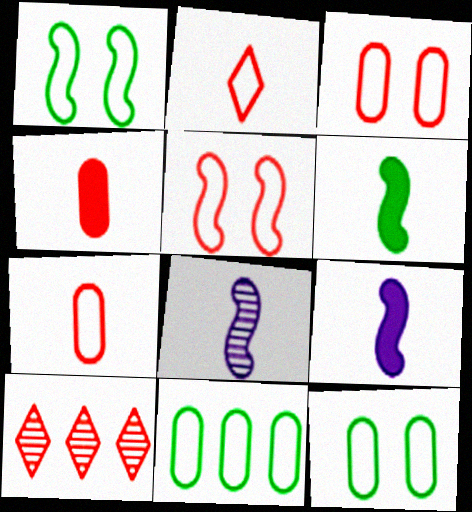[[4, 5, 10], 
[9, 10, 12]]